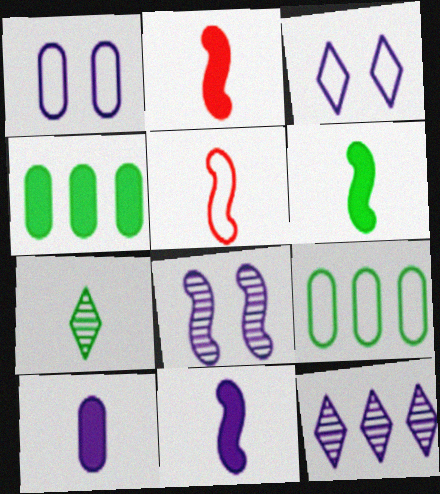[[1, 11, 12], 
[2, 6, 11], 
[3, 5, 9], 
[5, 7, 10]]